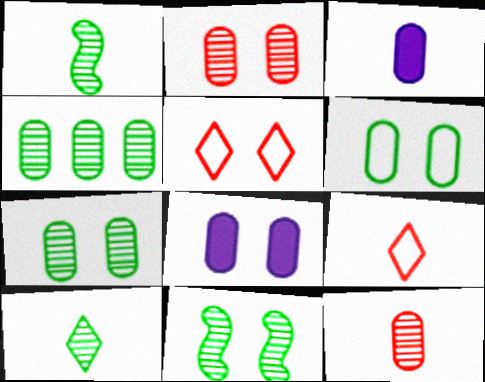[[1, 3, 9], 
[2, 6, 8], 
[4, 10, 11], 
[5, 8, 11]]